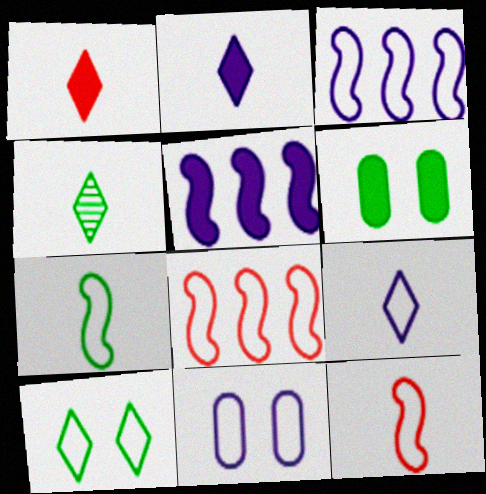[[1, 4, 9], 
[1, 5, 6], 
[3, 9, 11]]